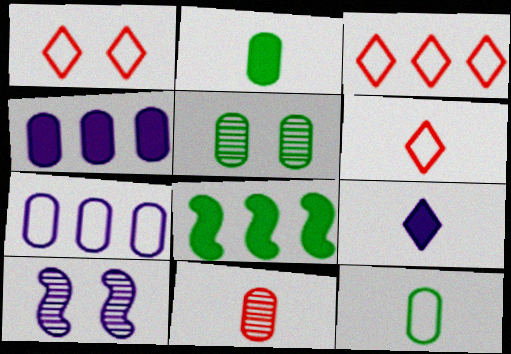[[1, 3, 6], 
[2, 3, 10], 
[7, 9, 10]]